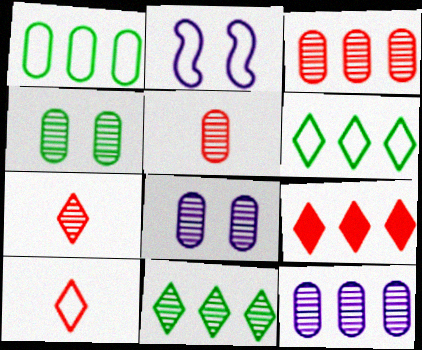[[1, 2, 10], 
[4, 5, 12]]